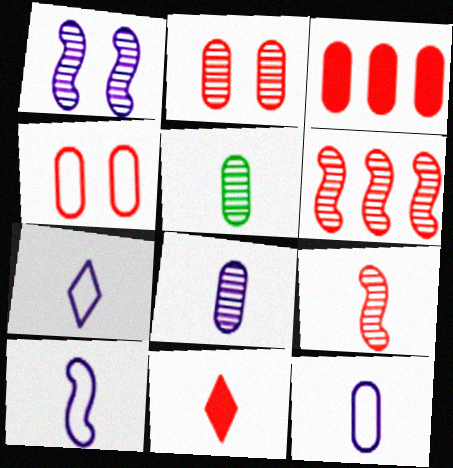[[4, 6, 11], 
[5, 10, 11], 
[7, 10, 12]]